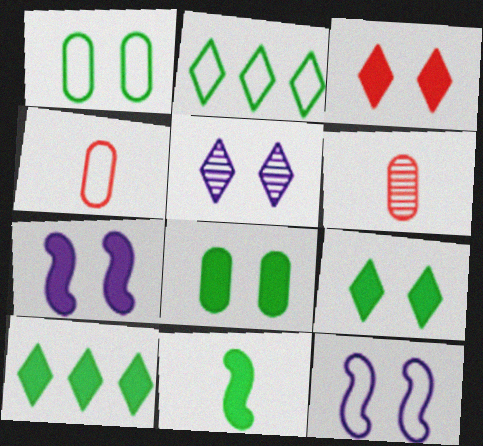[[2, 4, 12], 
[2, 6, 7], 
[3, 7, 8], 
[6, 10, 12], 
[8, 10, 11]]